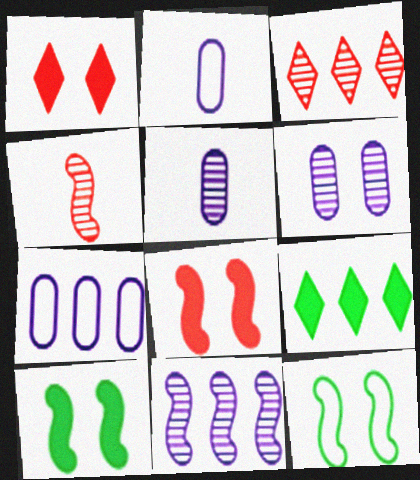[[1, 6, 12], 
[2, 3, 10]]